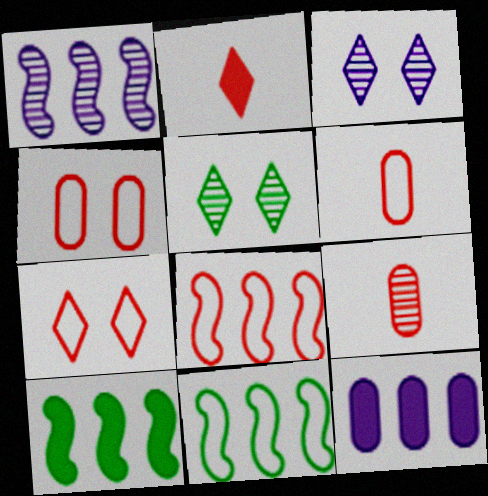[[1, 5, 9], 
[1, 8, 10], 
[3, 6, 10], 
[6, 7, 8]]